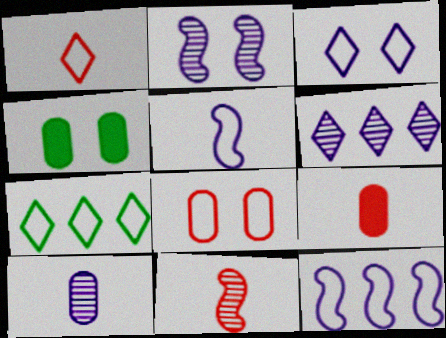[[1, 3, 7], 
[1, 9, 11], 
[2, 6, 10], 
[2, 7, 9], 
[5, 7, 8]]